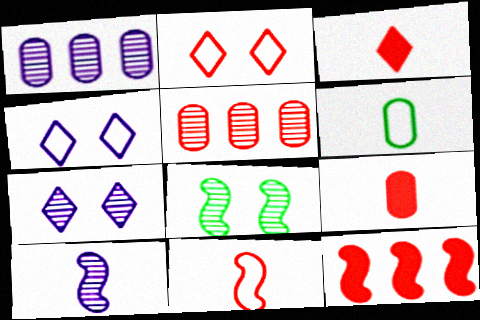[[1, 7, 10], 
[3, 6, 10], 
[6, 7, 12]]